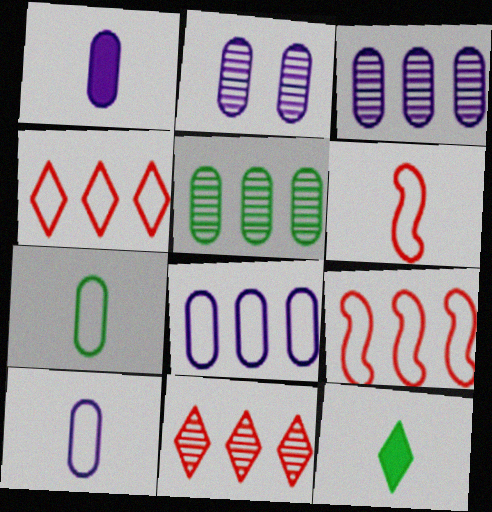[[1, 2, 8], 
[2, 9, 12]]